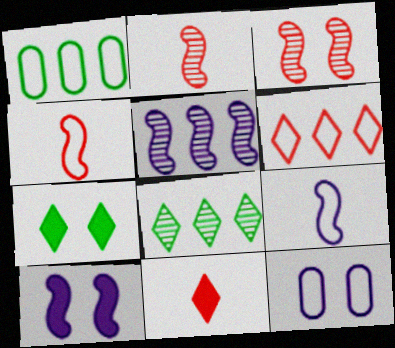[[3, 7, 12], 
[5, 9, 10]]